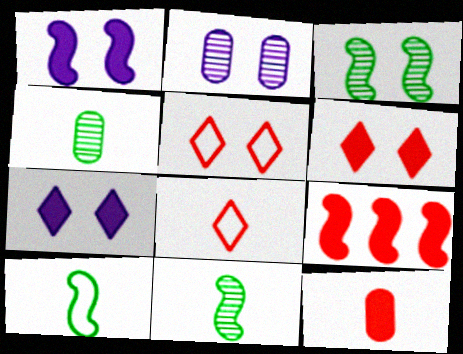[[6, 9, 12]]